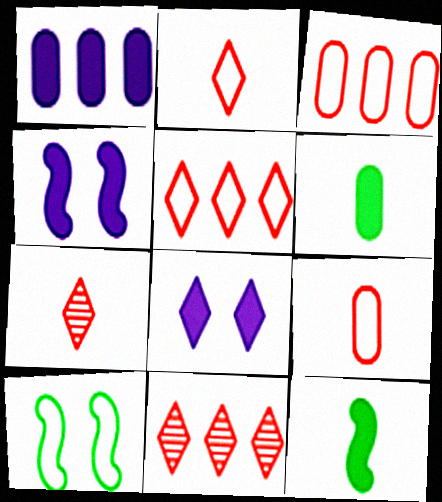[[1, 7, 10]]